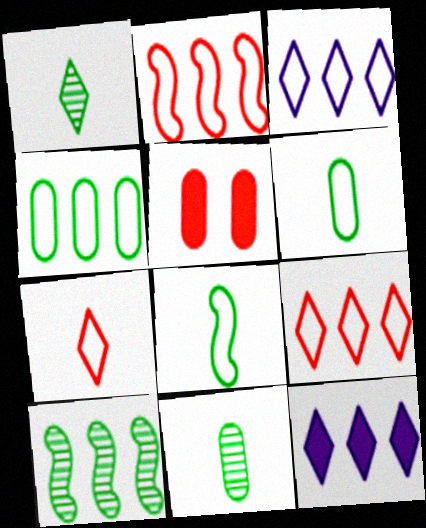[[2, 3, 4]]